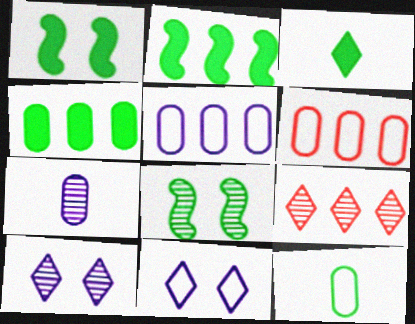[[1, 3, 4], 
[2, 5, 9], 
[3, 9, 11], 
[7, 8, 9]]